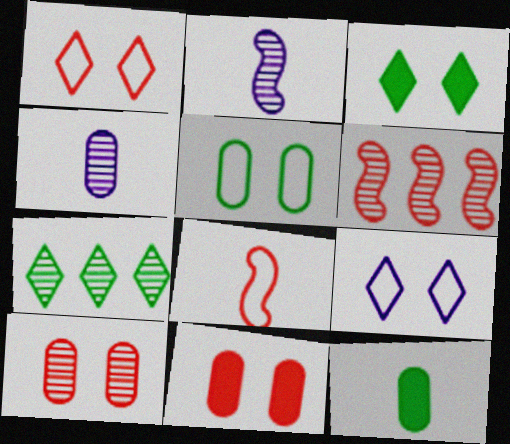[[2, 7, 10], 
[6, 9, 12]]